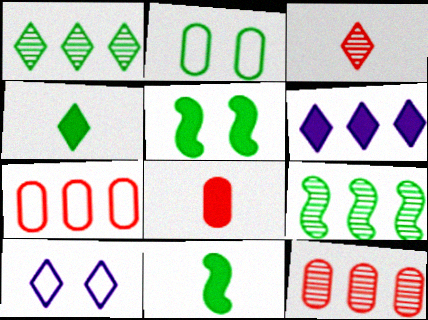[[1, 2, 11], 
[2, 4, 9], 
[5, 6, 8], 
[6, 7, 9], 
[8, 9, 10], 
[10, 11, 12]]